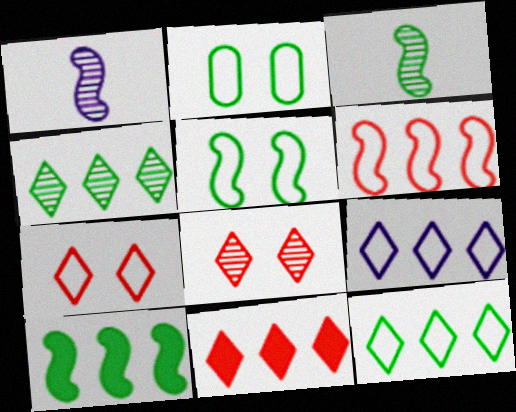[[1, 2, 11], 
[3, 5, 10], 
[4, 9, 11]]